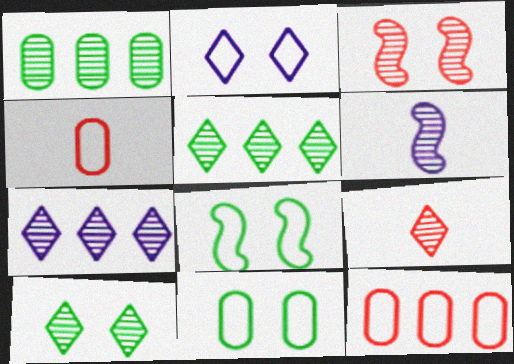[[7, 9, 10]]